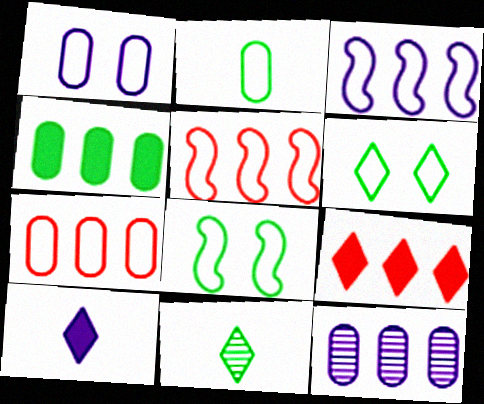[[1, 2, 7], 
[4, 7, 12], 
[4, 8, 11]]